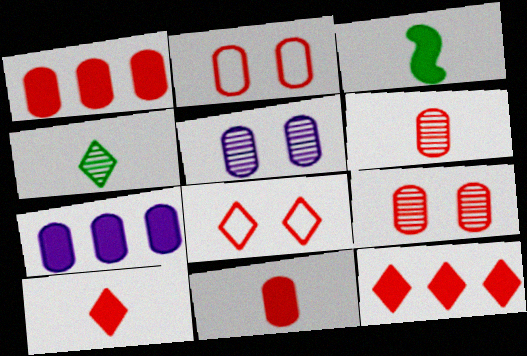[[1, 2, 6]]